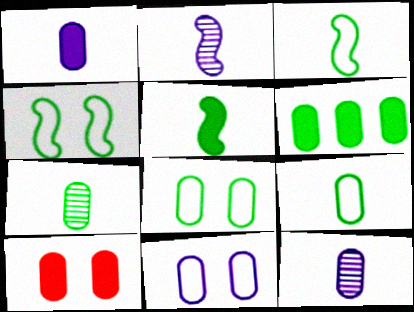[[1, 6, 10], 
[6, 7, 8]]